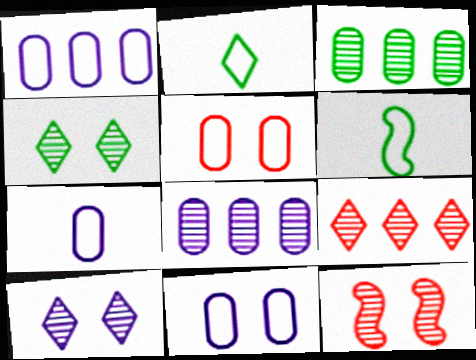[[1, 7, 11]]